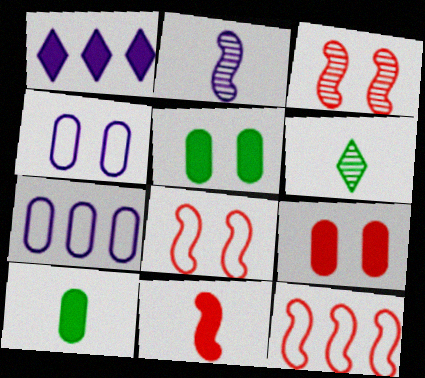[[1, 2, 4], 
[1, 5, 11], 
[3, 11, 12]]